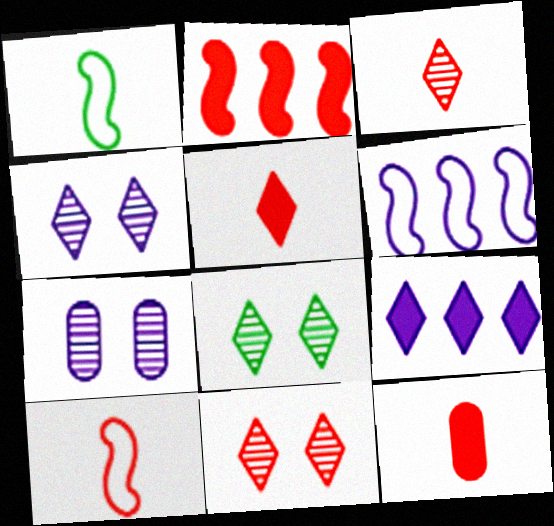[[3, 10, 12], 
[4, 8, 11], 
[6, 8, 12]]